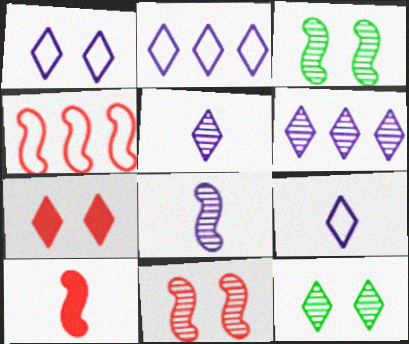[[1, 2, 9], 
[1, 7, 12], 
[4, 10, 11]]